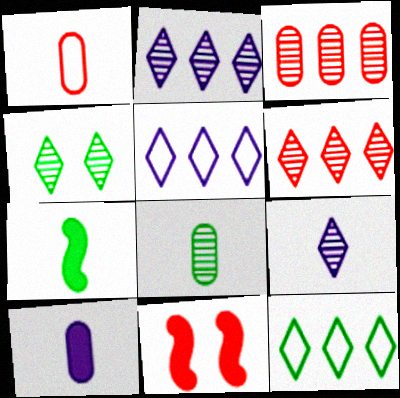[[1, 6, 11], 
[1, 7, 9], 
[1, 8, 10], 
[4, 6, 9], 
[5, 8, 11]]